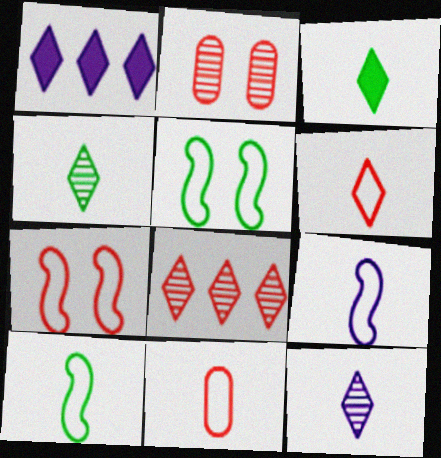[[1, 2, 10], 
[3, 6, 12]]